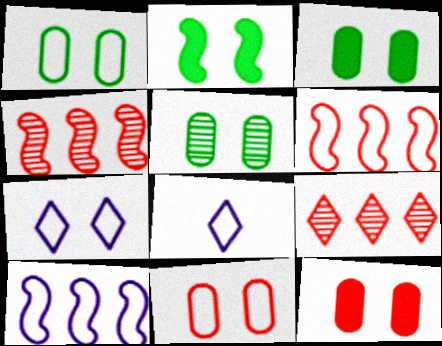[[1, 3, 5], 
[1, 6, 8], 
[3, 4, 8]]